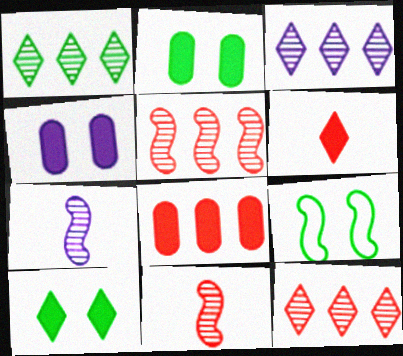[[1, 3, 12]]